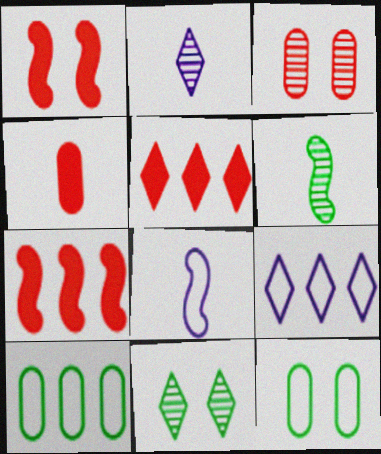[[1, 2, 10], 
[1, 4, 5], 
[2, 7, 12]]